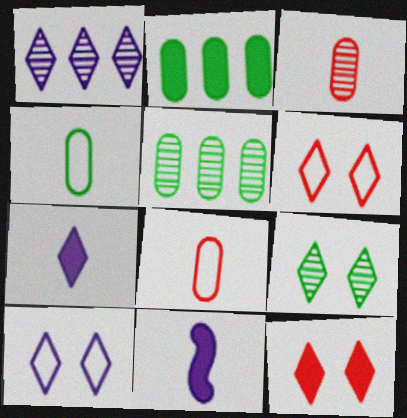[[1, 7, 10], 
[2, 11, 12], 
[5, 6, 11], 
[9, 10, 12]]